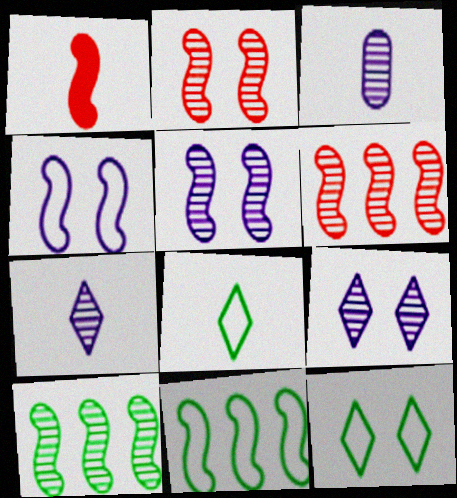[[1, 3, 8], 
[1, 4, 10], 
[1, 5, 11]]